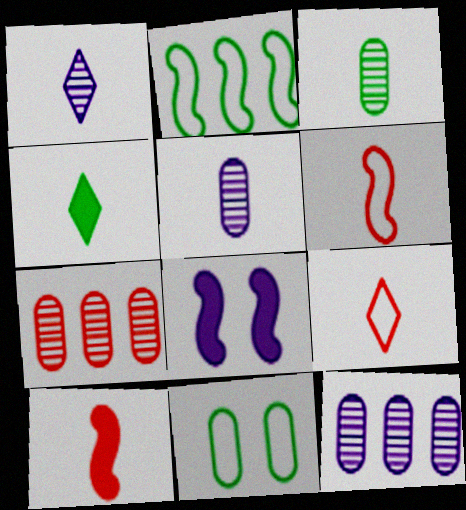[[1, 4, 9], 
[4, 5, 6]]